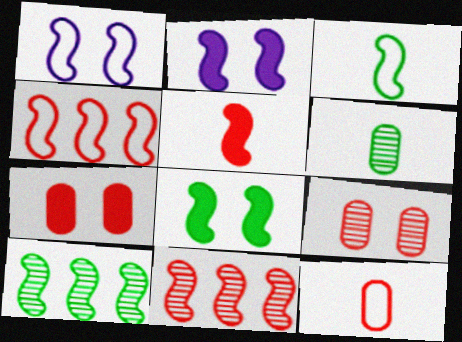[[1, 3, 4], 
[1, 5, 10], 
[2, 3, 11], 
[3, 8, 10]]